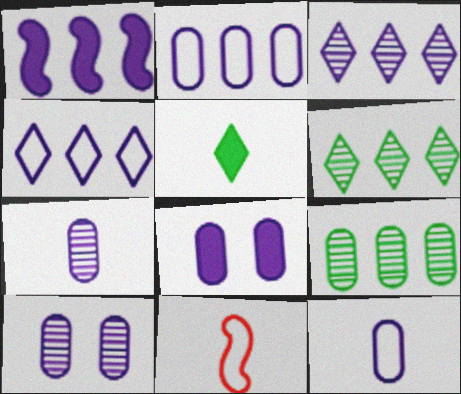[[1, 2, 3], 
[2, 7, 8], 
[5, 7, 11], 
[6, 8, 11]]